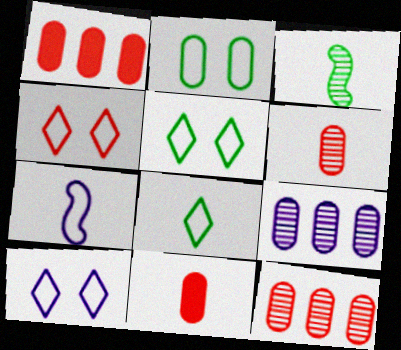[[1, 3, 10], 
[2, 9, 11], 
[4, 5, 10]]